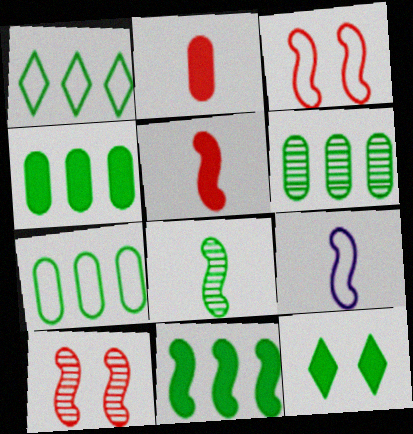[[1, 6, 11], 
[4, 6, 7], 
[5, 8, 9], 
[7, 8, 12], 
[9, 10, 11]]